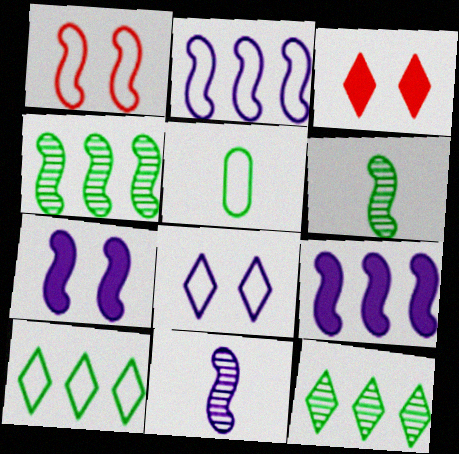[[1, 6, 9], 
[2, 7, 11]]